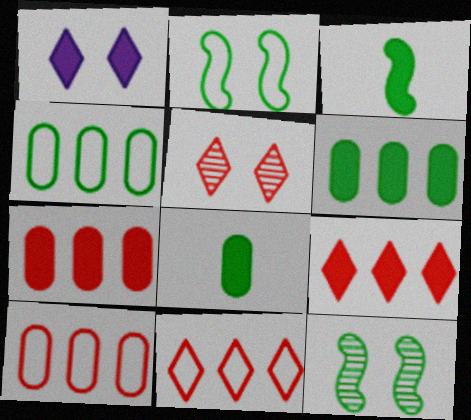[[1, 3, 7]]